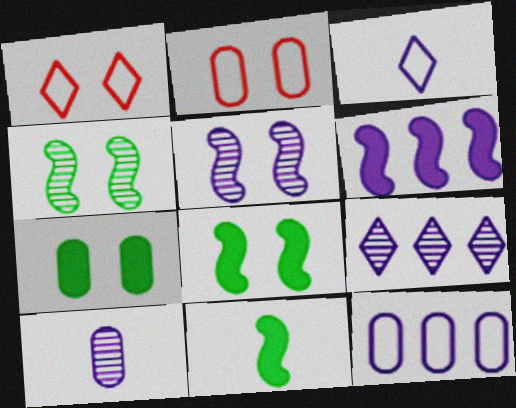[[1, 5, 7], 
[2, 9, 11], 
[5, 9, 10], 
[6, 9, 12]]